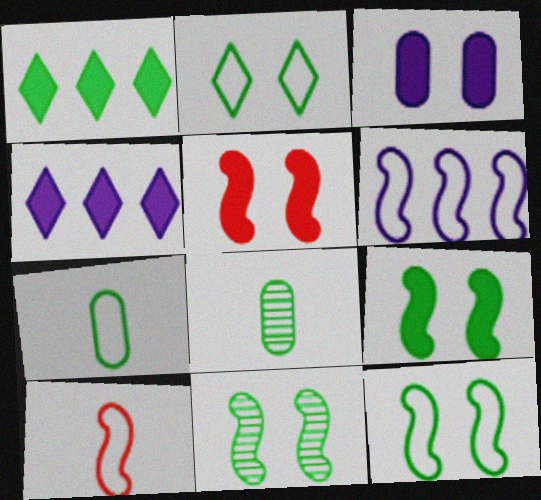[[1, 7, 11], 
[1, 8, 12], 
[6, 10, 12], 
[9, 11, 12]]